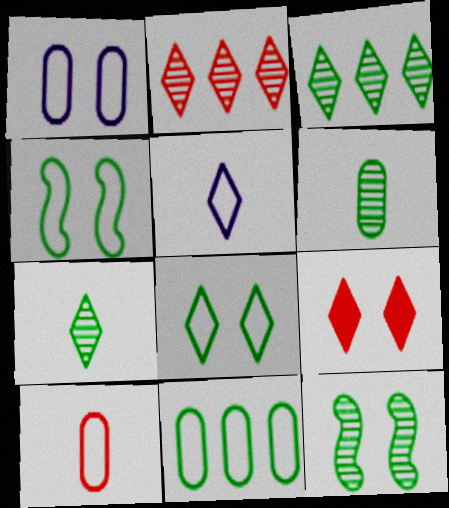[[1, 9, 12], 
[1, 10, 11], 
[3, 5, 9], 
[3, 6, 12]]